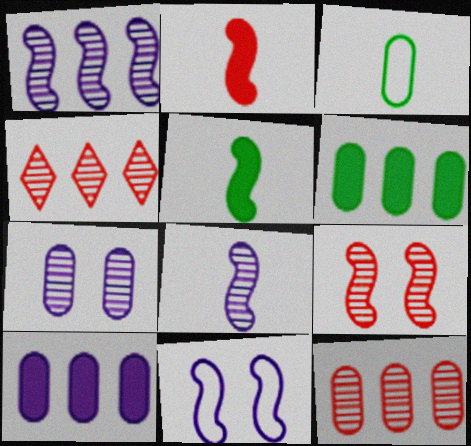[]